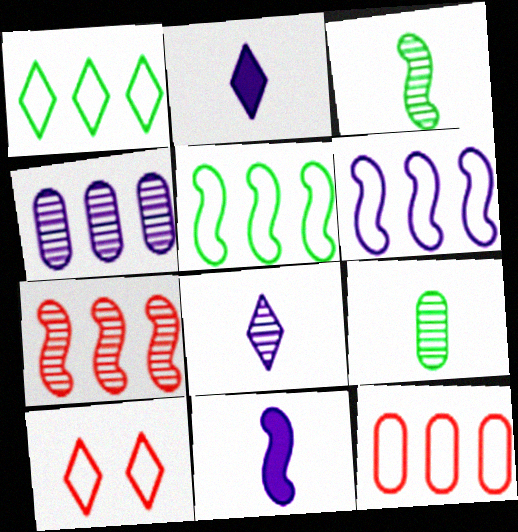[[1, 6, 12]]